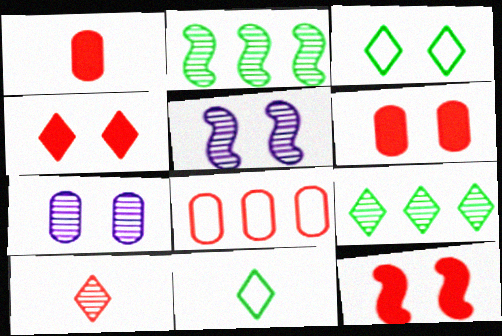[[2, 7, 10], 
[3, 5, 6], 
[3, 7, 12], 
[4, 6, 12], 
[8, 10, 12]]